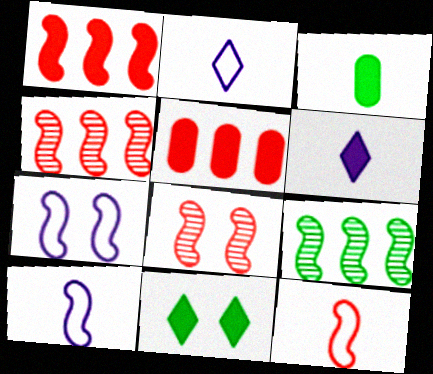[[1, 8, 12]]